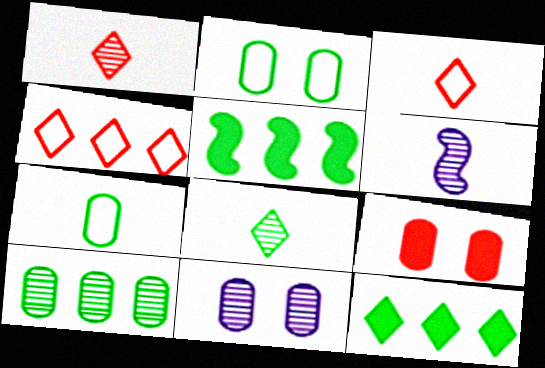[[2, 5, 8], 
[2, 9, 11], 
[3, 5, 11]]